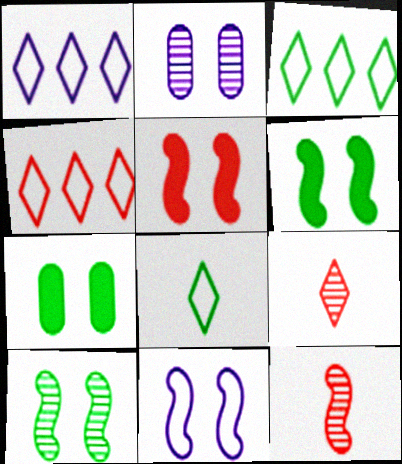[[1, 3, 4], 
[1, 7, 12], 
[5, 10, 11]]